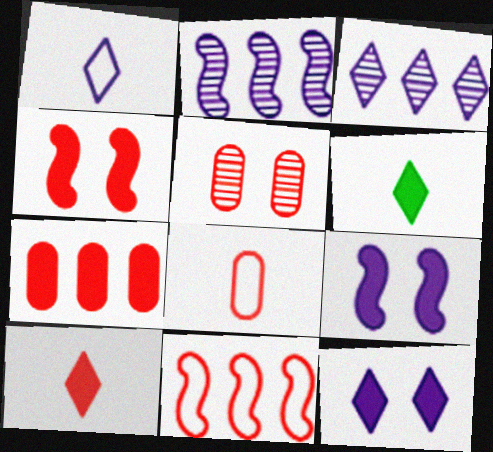[[1, 3, 12], 
[4, 7, 10], 
[5, 7, 8], 
[5, 10, 11], 
[6, 7, 9]]